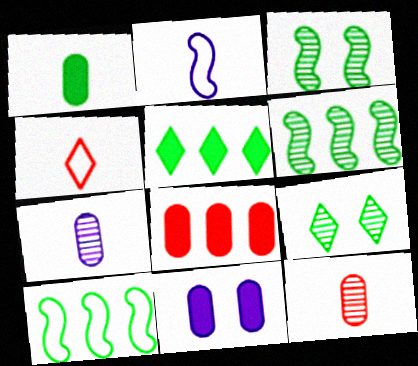[[1, 8, 11], 
[1, 9, 10], 
[2, 8, 9], 
[4, 6, 11]]